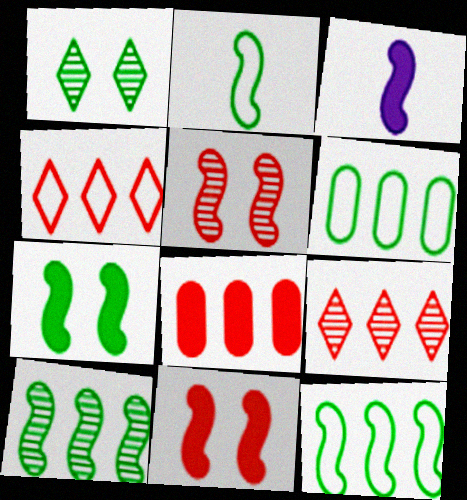[[2, 7, 10], 
[3, 5, 12]]